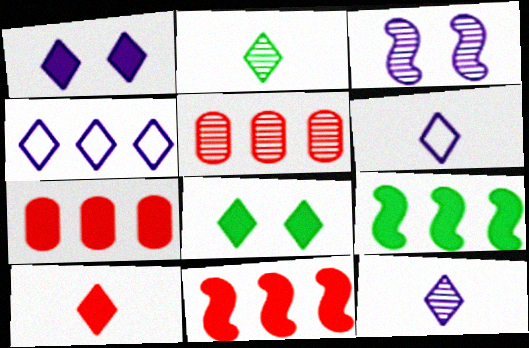[[1, 4, 12], 
[2, 3, 5], 
[2, 6, 10], 
[4, 5, 9]]